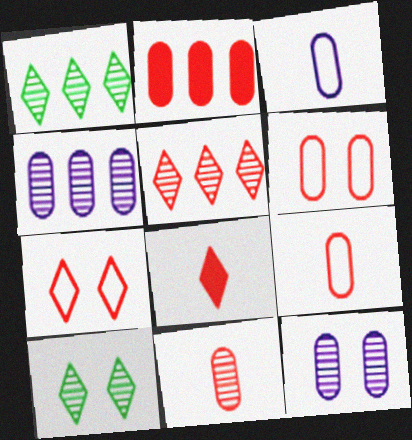[[2, 6, 11], 
[5, 7, 8]]